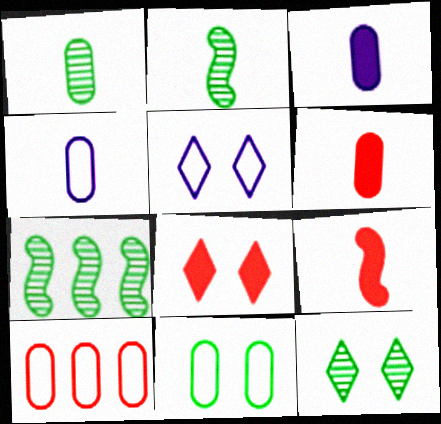[[1, 4, 6], 
[1, 7, 12], 
[4, 7, 8], 
[4, 10, 11], 
[5, 6, 7], 
[5, 8, 12]]